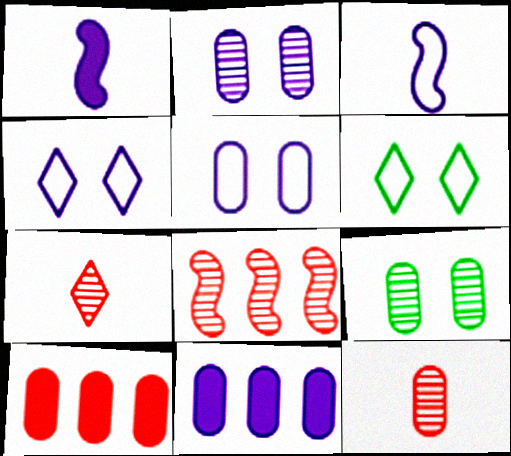[]